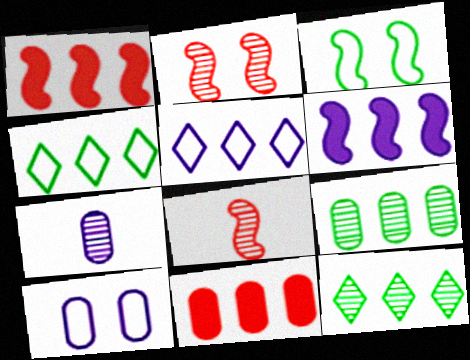[[1, 5, 9], 
[2, 7, 12], 
[3, 6, 8]]